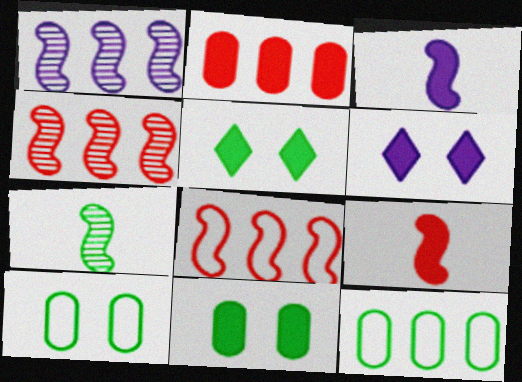[[2, 3, 5], 
[5, 7, 12]]